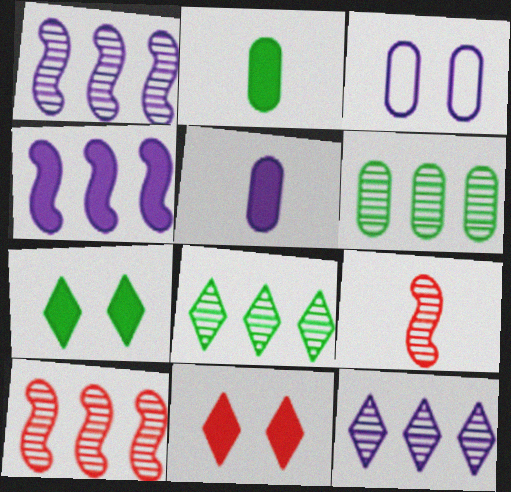[[2, 4, 11], 
[6, 10, 12]]